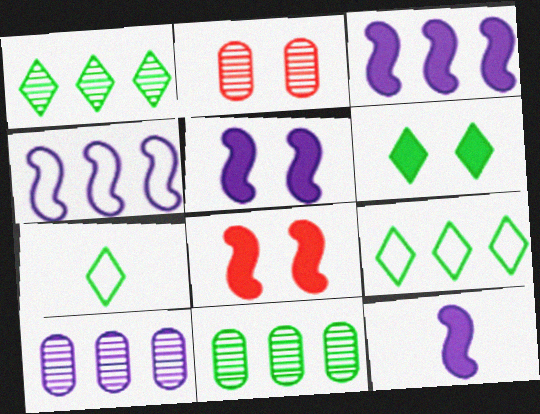[[1, 6, 7], 
[2, 3, 7], 
[2, 9, 12], 
[3, 5, 12], 
[7, 8, 10]]